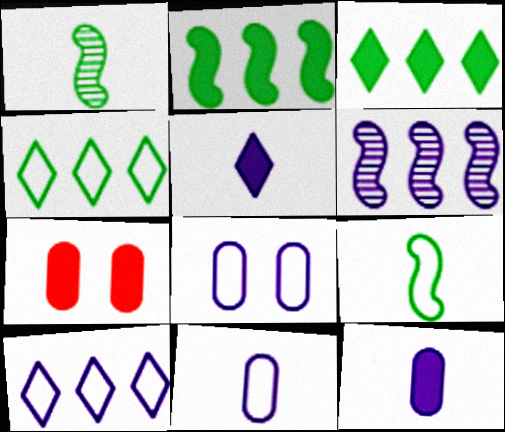[[1, 7, 10], 
[2, 5, 7], 
[5, 6, 8]]